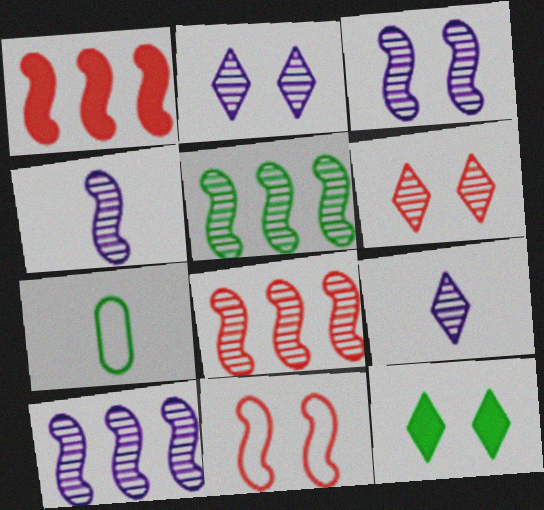[[1, 2, 7], 
[3, 4, 10], 
[5, 7, 12], 
[5, 8, 10]]